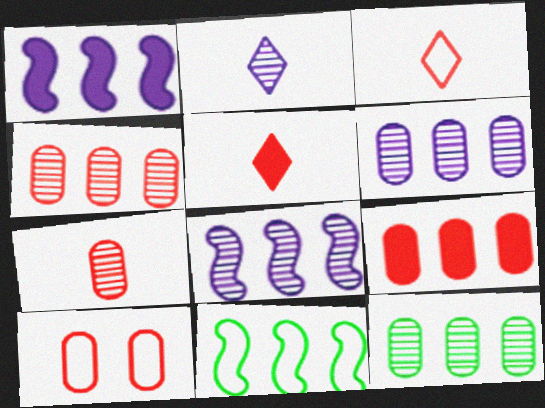[[4, 6, 12], 
[7, 9, 10]]